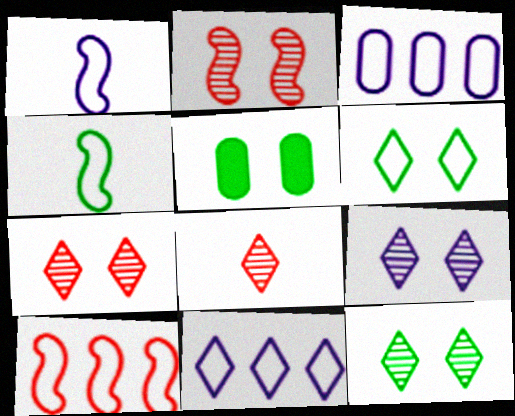[[7, 9, 12]]